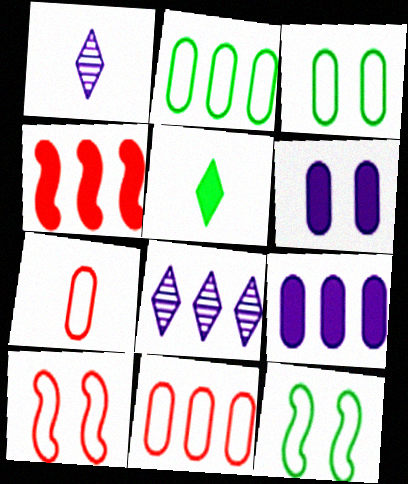[[1, 3, 4], 
[2, 4, 8], 
[4, 5, 6]]